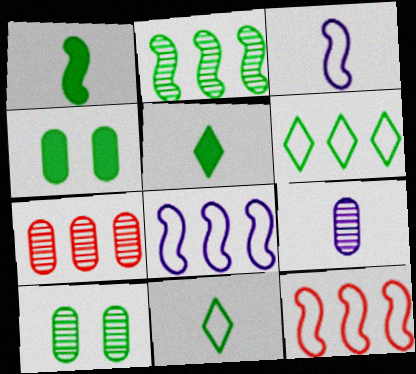[[1, 6, 10], 
[2, 4, 11], 
[7, 9, 10]]